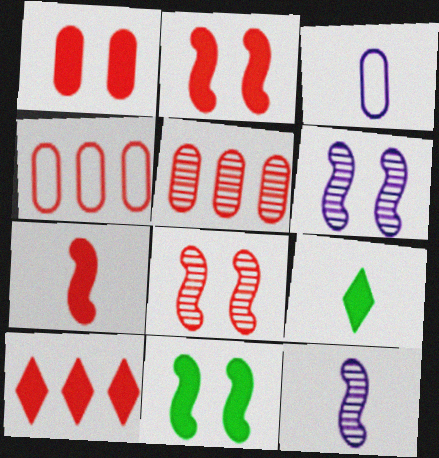[[1, 7, 10], 
[4, 6, 9]]